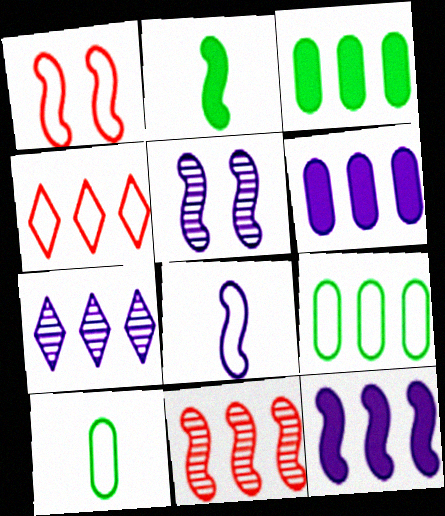[[5, 8, 12]]